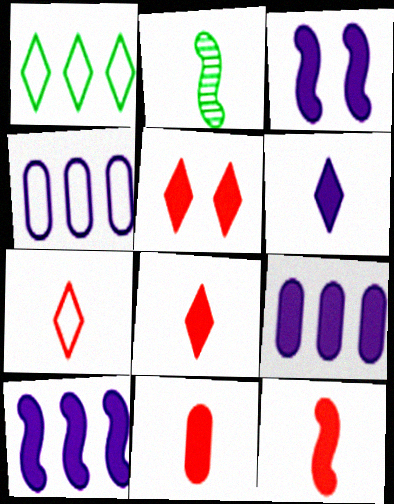[[2, 4, 5], 
[3, 6, 9], 
[8, 11, 12]]